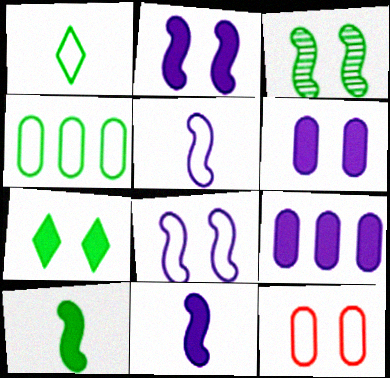[]